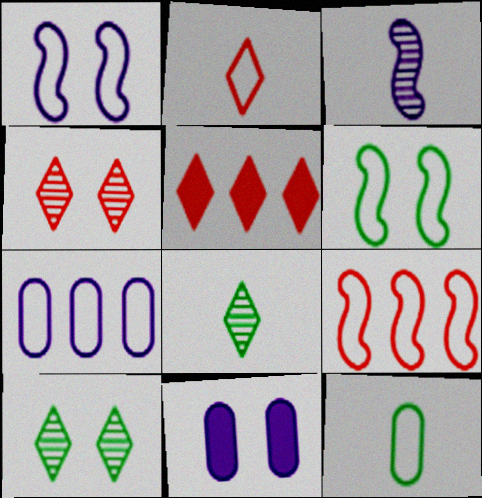[[2, 4, 5], 
[2, 6, 7], 
[4, 6, 11], 
[8, 9, 11]]